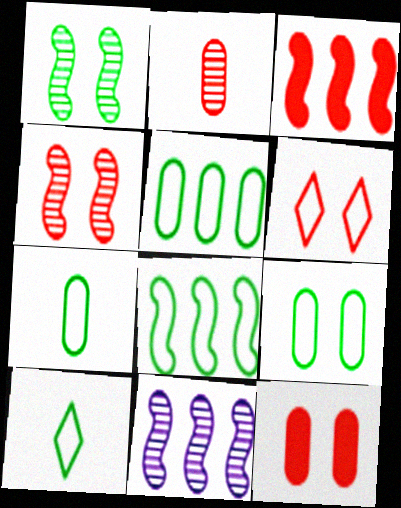[[2, 3, 6], 
[3, 8, 11], 
[4, 6, 12], 
[5, 7, 9], 
[8, 9, 10], 
[10, 11, 12]]